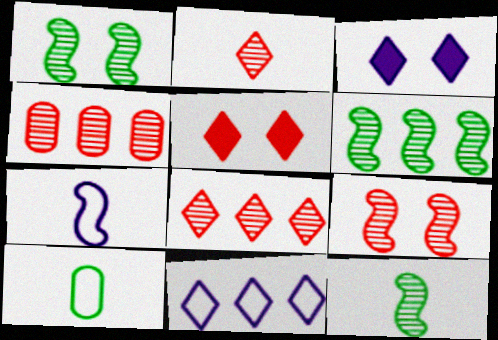[[1, 6, 12], 
[2, 4, 9]]